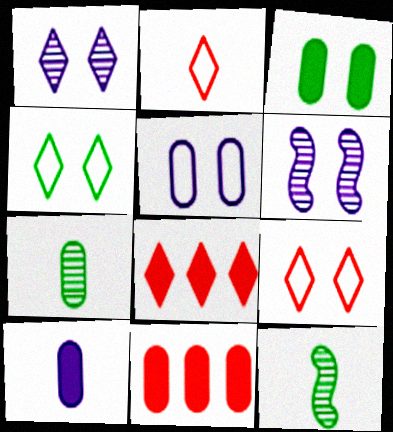[[2, 10, 12], 
[3, 6, 9], 
[3, 10, 11], 
[5, 7, 11], 
[5, 8, 12]]